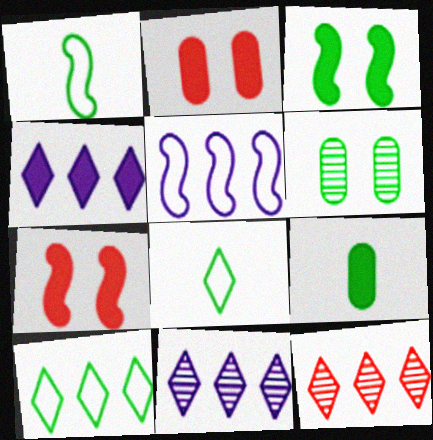[[1, 2, 11], 
[4, 7, 9], 
[4, 10, 12]]